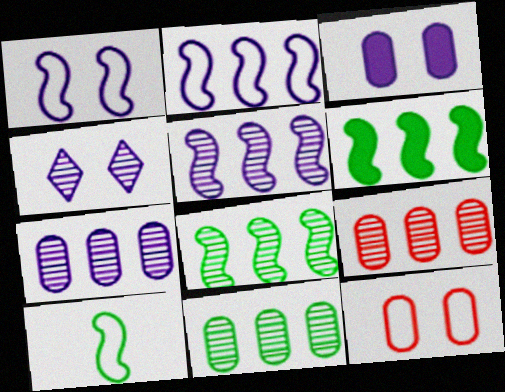[[1, 3, 4], 
[7, 9, 11]]